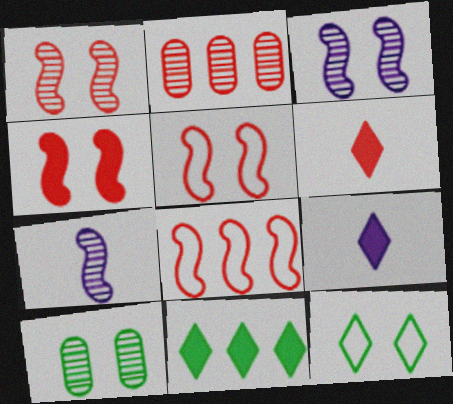[[1, 4, 5], 
[2, 5, 6], 
[8, 9, 10]]